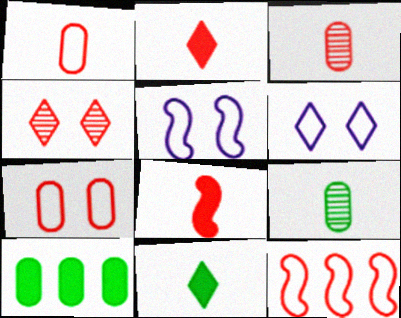[]